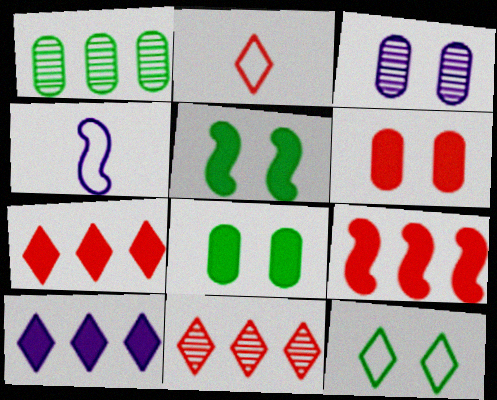[[3, 4, 10], 
[4, 8, 11]]